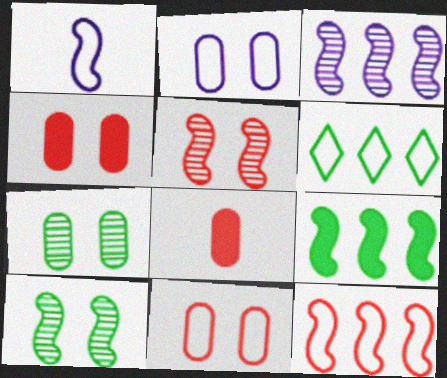[[1, 5, 9], 
[1, 6, 11], 
[2, 4, 7], 
[3, 9, 12]]